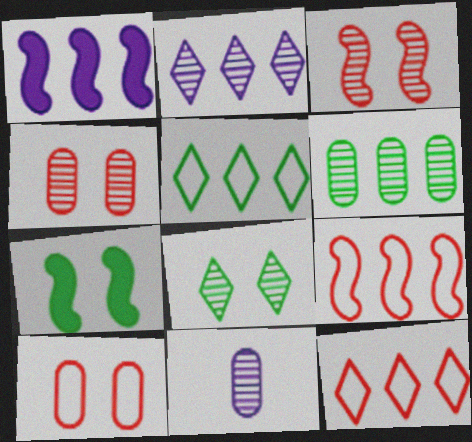[[1, 6, 12], 
[4, 6, 11], 
[7, 11, 12]]